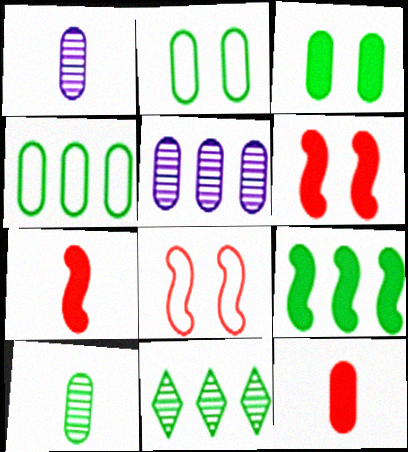[[2, 5, 12], 
[3, 4, 10], 
[4, 9, 11]]